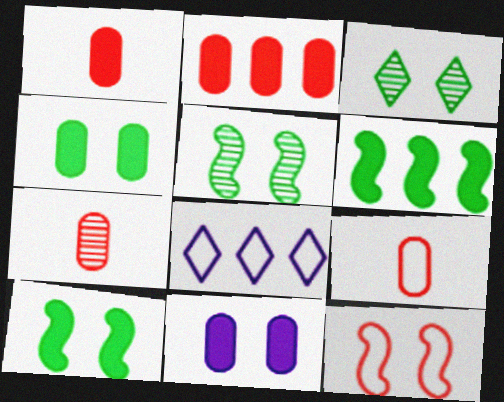[[1, 5, 8], 
[1, 7, 9], 
[3, 11, 12], 
[7, 8, 10]]